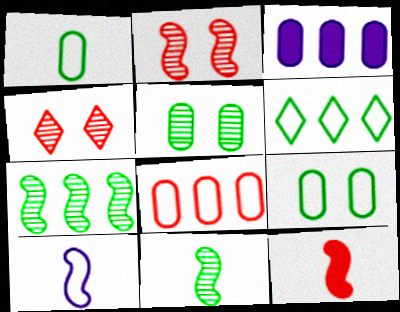[[4, 8, 12], 
[10, 11, 12]]